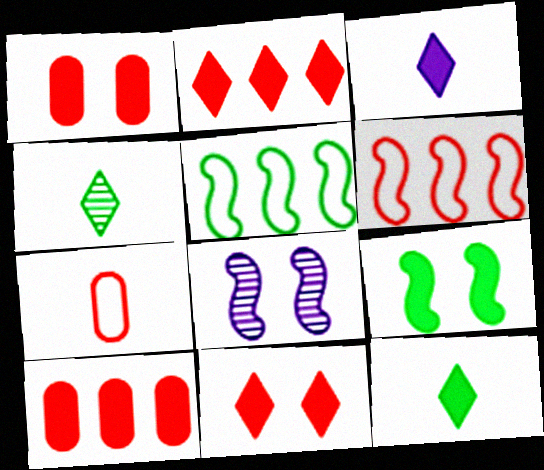[[3, 9, 10]]